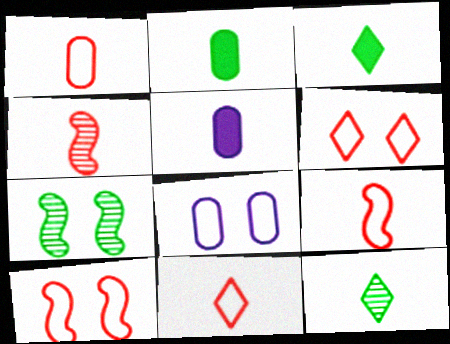[[1, 9, 11], 
[5, 9, 12]]